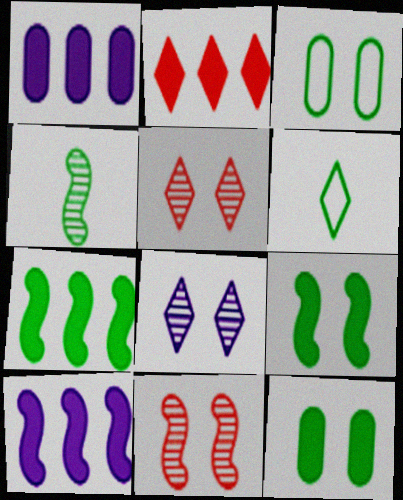[[1, 2, 7], 
[1, 6, 11], 
[2, 6, 8]]